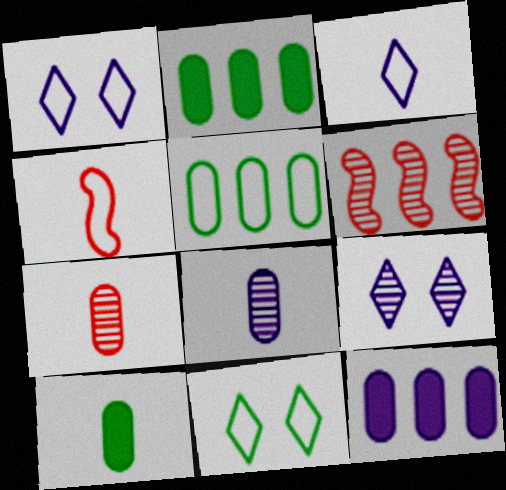[[1, 4, 5], 
[1, 6, 10], 
[2, 4, 9]]